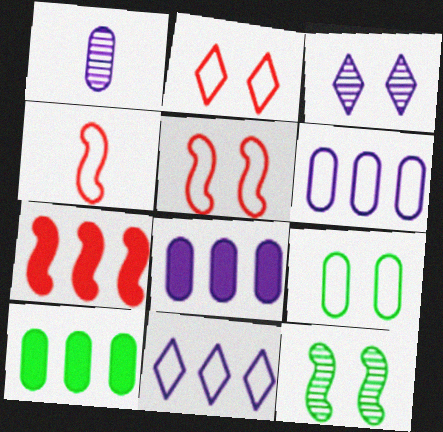[[3, 4, 10], 
[4, 9, 11]]